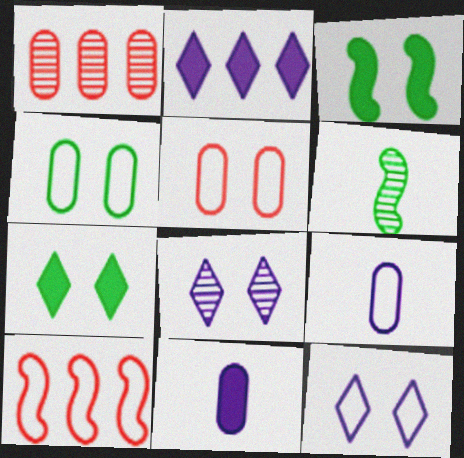[[1, 4, 11], 
[1, 6, 8], 
[2, 5, 6], 
[3, 5, 8]]